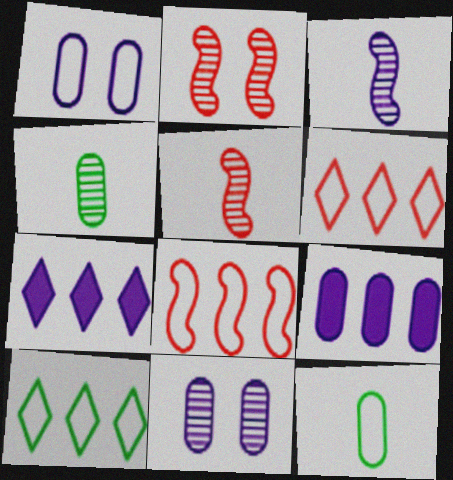[[1, 3, 7], 
[2, 7, 12]]